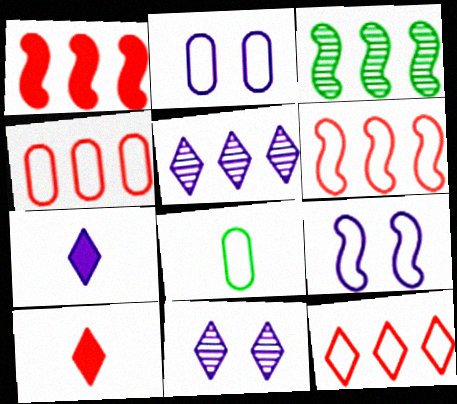[[1, 8, 11], 
[2, 3, 10], 
[2, 4, 8], 
[4, 6, 12], 
[8, 9, 12]]